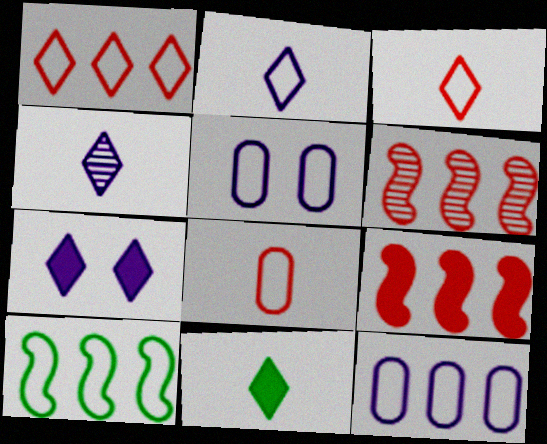[[1, 10, 12], 
[3, 4, 11], 
[3, 5, 10], 
[5, 6, 11]]